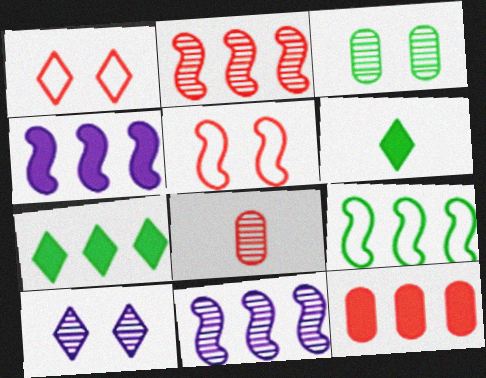[[2, 4, 9], 
[3, 6, 9], 
[4, 7, 12]]